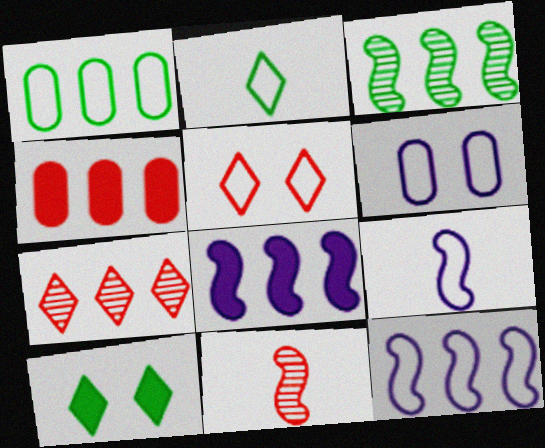[[1, 5, 9], 
[1, 7, 8], 
[4, 5, 11]]